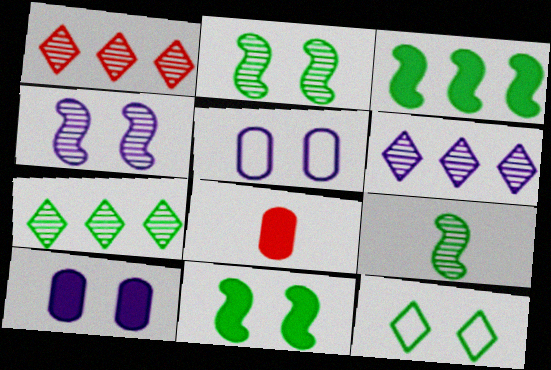[[1, 6, 7]]